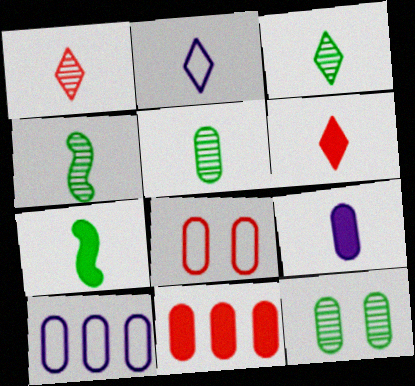[[2, 3, 6], 
[3, 4, 5], 
[6, 7, 9]]